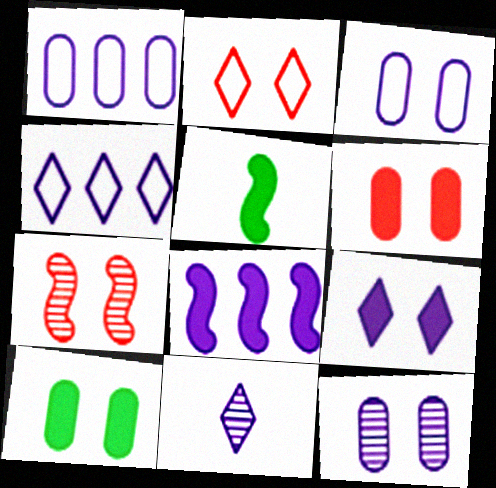[[2, 6, 7], 
[3, 8, 11], 
[4, 9, 11]]